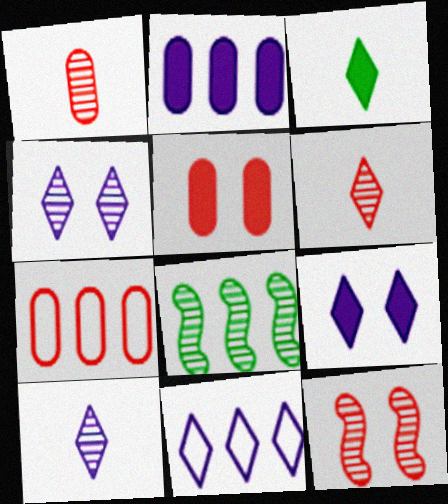[[1, 4, 8], 
[1, 5, 7], 
[9, 10, 11]]